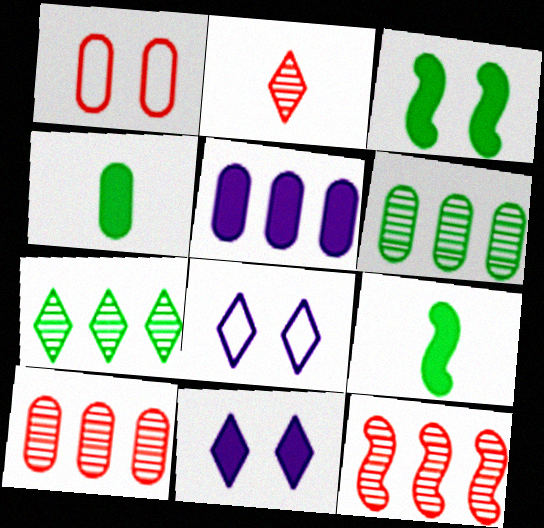[[4, 8, 12], 
[8, 9, 10]]